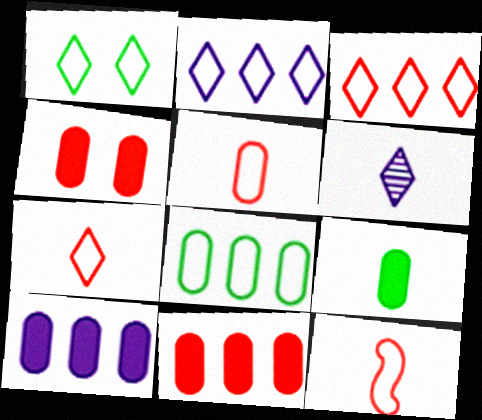[[1, 2, 7], 
[4, 9, 10], 
[5, 7, 12], 
[6, 9, 12]]